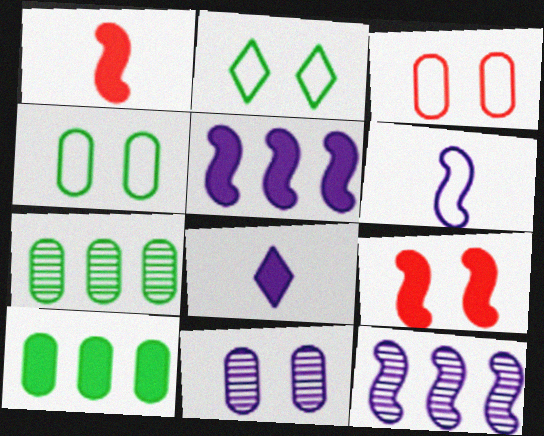[[2, 9, 11], 
[8, 9, 10]]